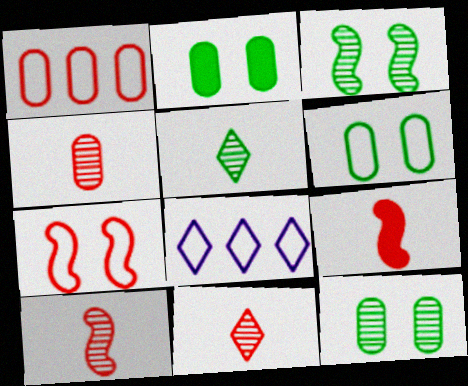[[2, 6, 12], 
[2, 8, 10], 
[4, 10, 11], 
[8, 9, 12]]